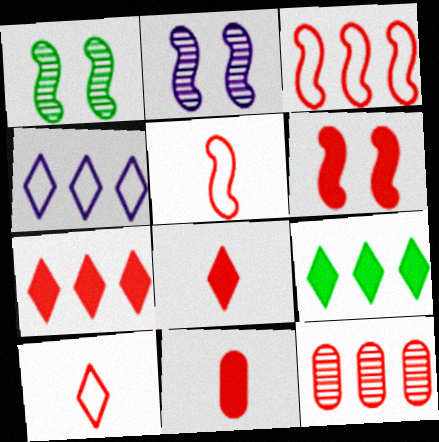[[1, 4, 11], 
[3, 7, 12], 
[6, 7, 11], 
[6, 10, 12]]